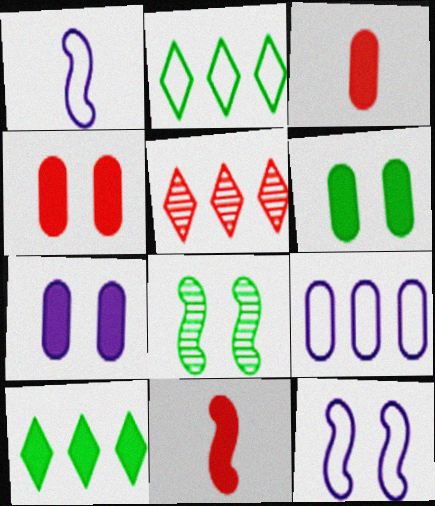[[1, 5, 6], 
[4, 6, 7], 
[7, 10, 11]]